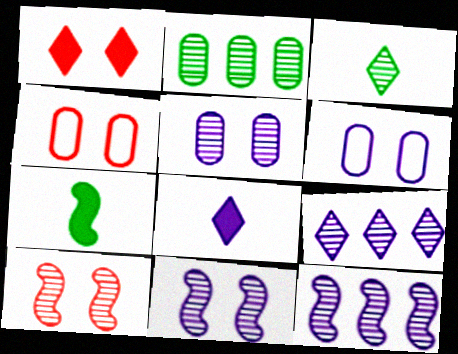[[1, 4, 10], 
[4, 7, 9], 
[6, 8, 12]]